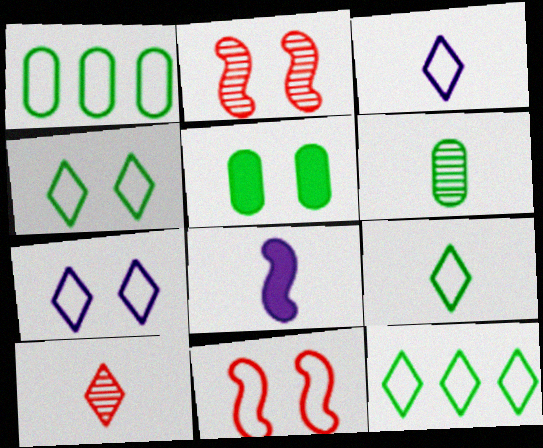[[1, 3, 11], 
[1, 5, 6], 
[2, 5, 7], 
[4, 9, 12]]